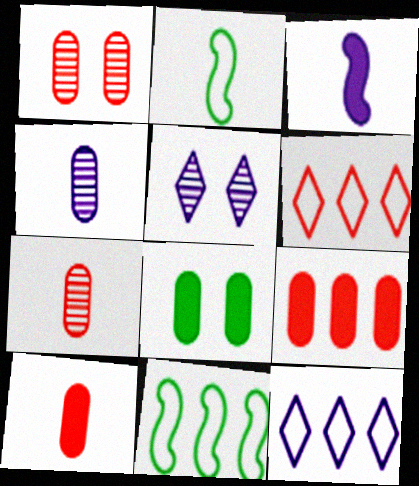[[2, 5, 9], 
[5, 10, 11]]